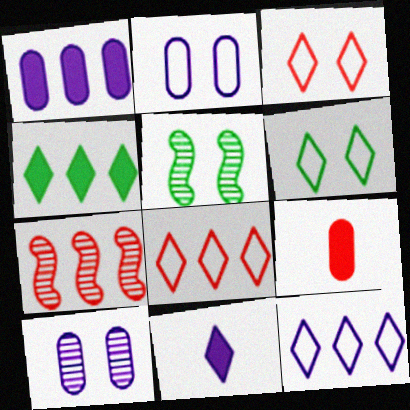[[3, 7, 9], 
[5, 9, 12]]